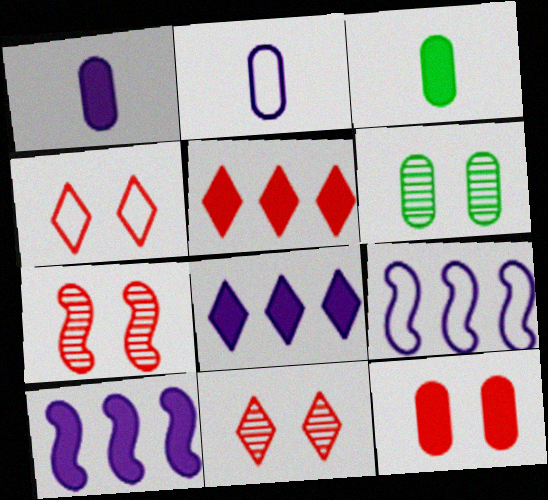[[3, 9, 11], 
[4, 7, 12]]